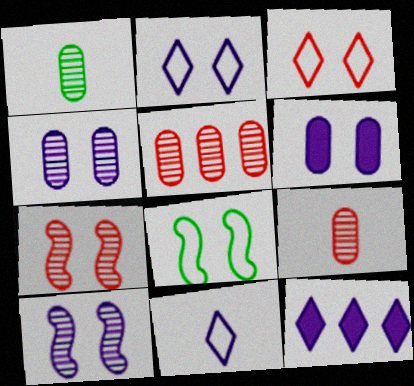[[1, 4, 5], 
[2, 6, 10], 
[8, 9, 12]]